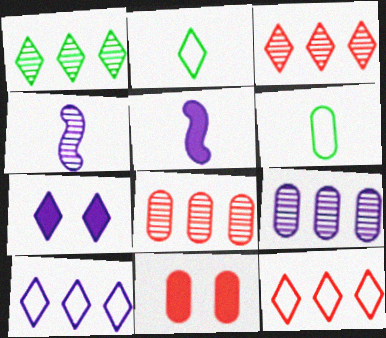[[2, 3, 7], 
[6, 9, 11]]